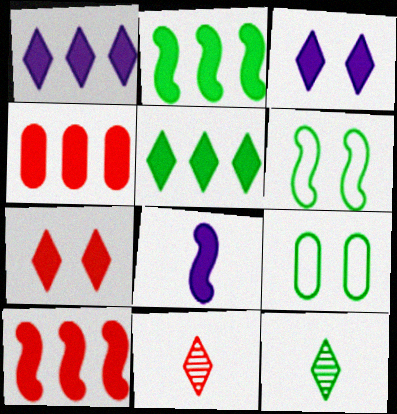[[1, 2, 4], 
[2, 9, 12]]